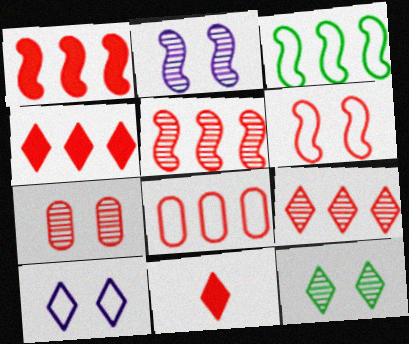[[1, 8, 9], 
[2, 7, 12], 
[4, 5, 8]]